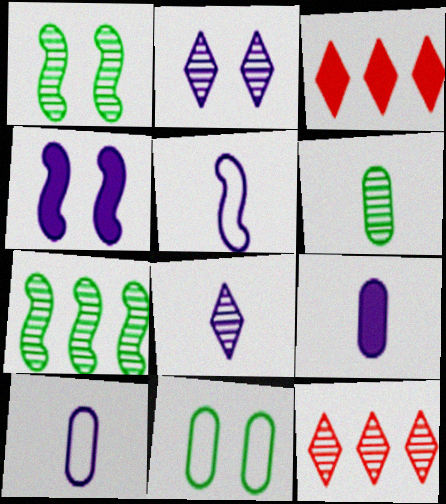[[1, 3, 10], 
[5, 8, 9]]